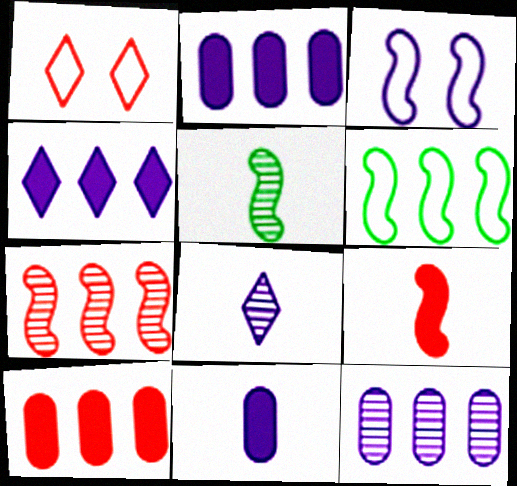[[1, 2, 5], 
[2, 3, 8]]